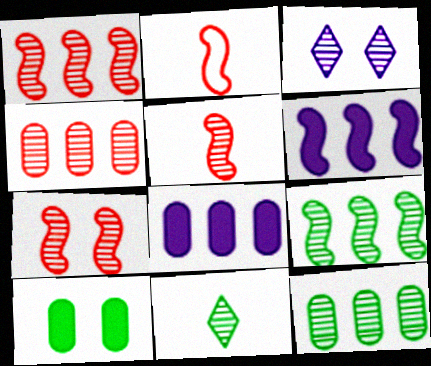[[1, 5, 7], 
[3, 5, 12]]